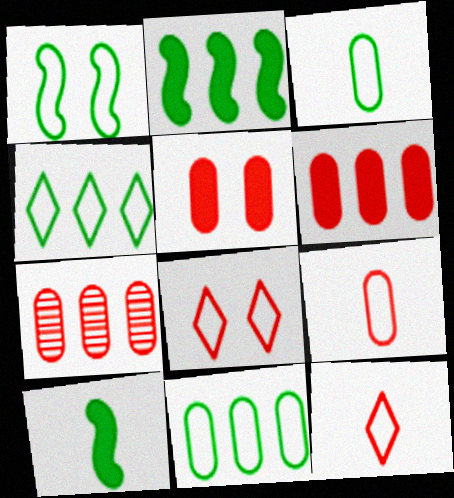[[1, 3, 4], 
[5, 7, 9]]